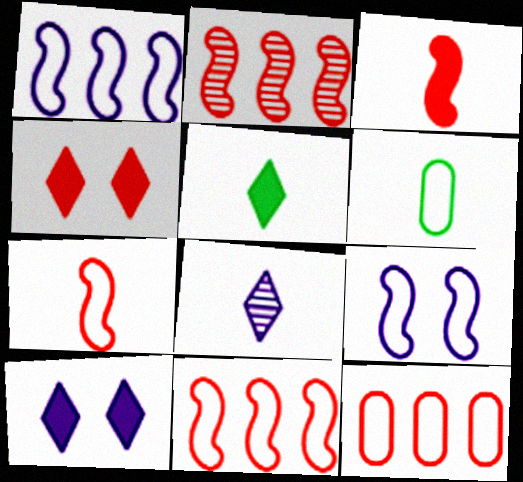[[2, 6, 10], 
[3, 6, 8]]